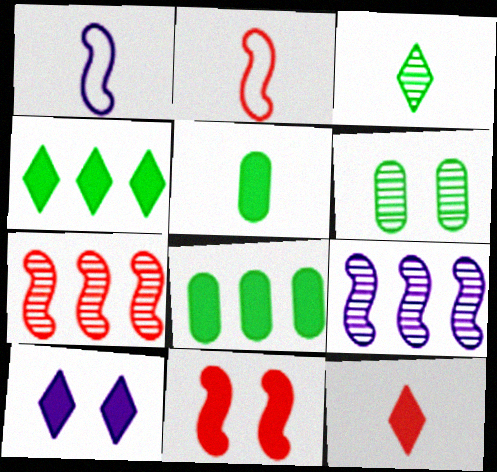[[2, 7, 11], 
[4, 10, 12]]